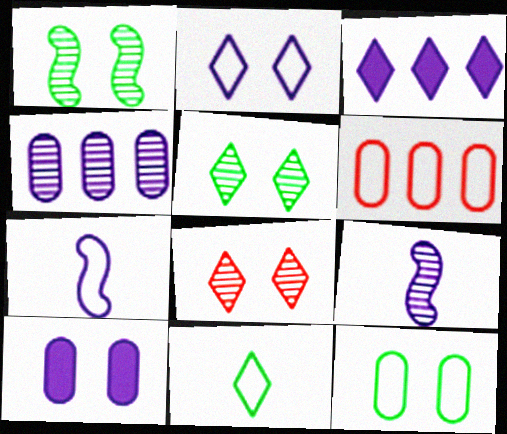[[3, 8, 11]]